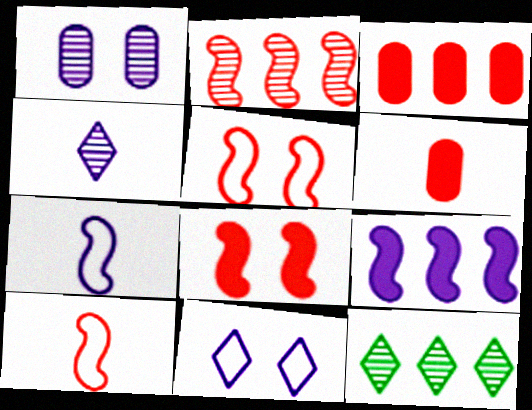[[2, 8, 10]]